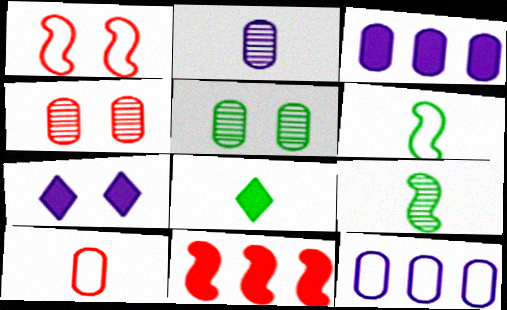[[1, 5, 7], 
[3, 5, 10]]